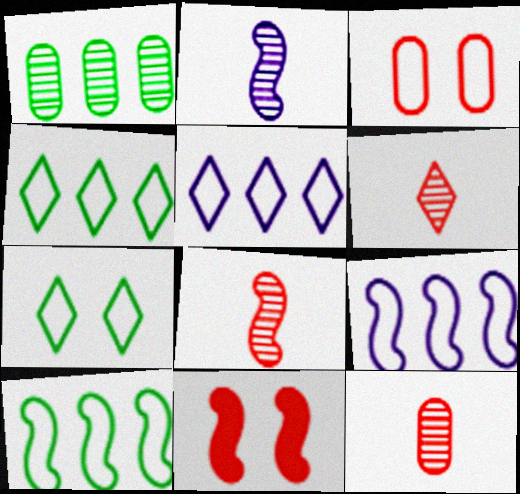[[2, 10, 11], 
[6, 8, 12]]